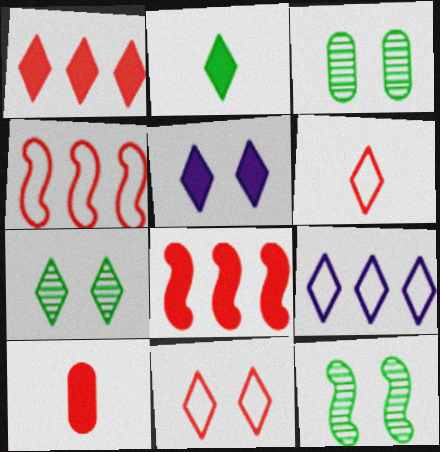[[1, 2, 5], 
[3, 7, 12], 
[5, 7, 11], 
[9, 10, 12]]